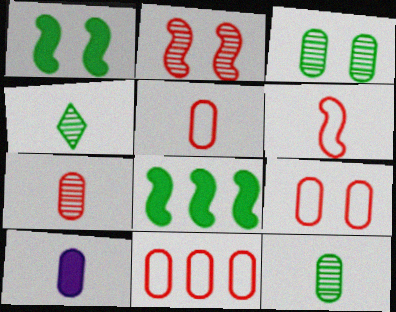[[3, 10, 11], 
[4, 6, 10], 
[5, 9, 11], 
[5, 10, 12]]